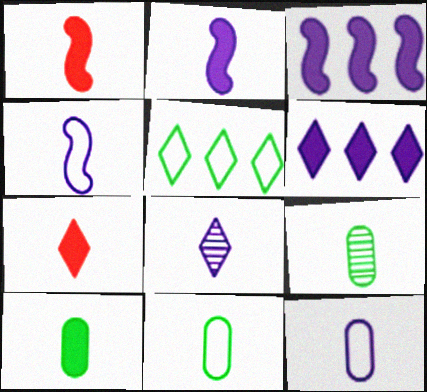[[1, 8, 11], 
[2, 7, 10], 
[2, 8, 12], 
[4, 7, 9], 
[9, 10, 11]]